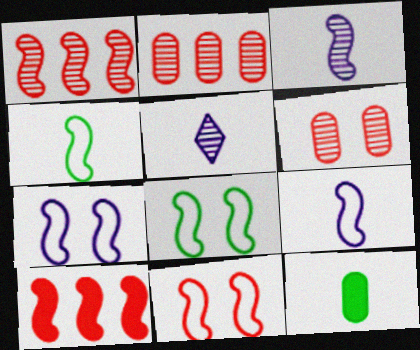[[3, 8, 10], 
[7, 8, 11]]